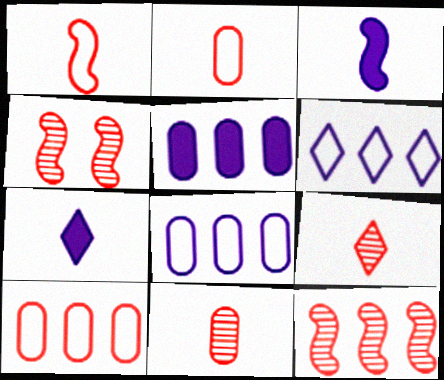[]